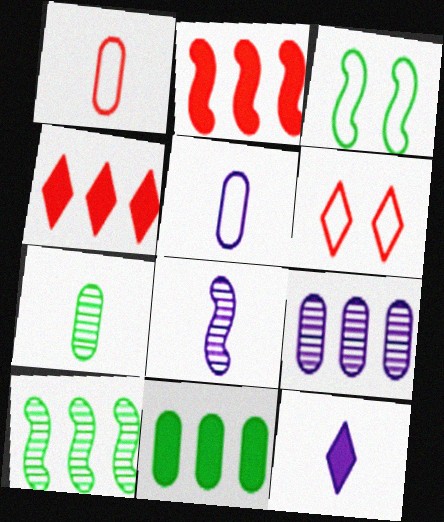[[2, 3, 8], 
[5, 8, 12], 
[6, 8, 11]]